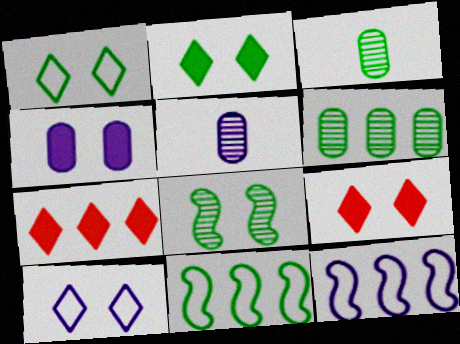[[2, 3, 11], 
[3, 9, 12], 
[5, 9, 11], 
[6, 7, 12]]